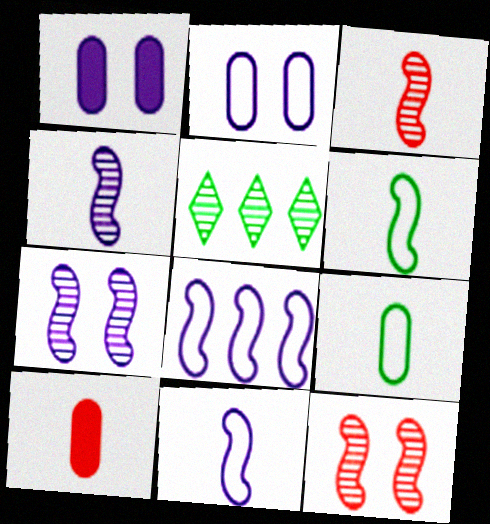[]